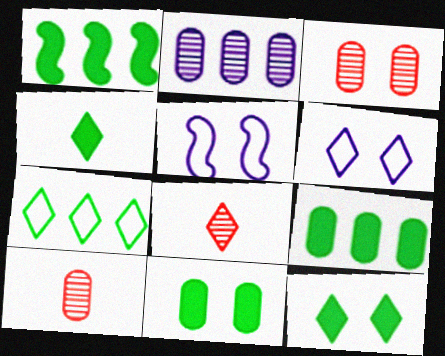[[1, 4, 11], 
[1, 6, 10], 
[3, 5, 12], 
[5, 8, 9]]